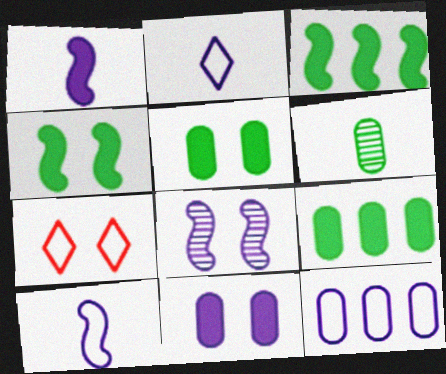[[5, 7, 8]]